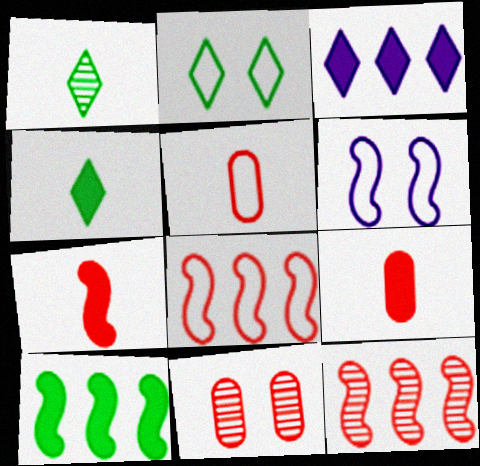[]